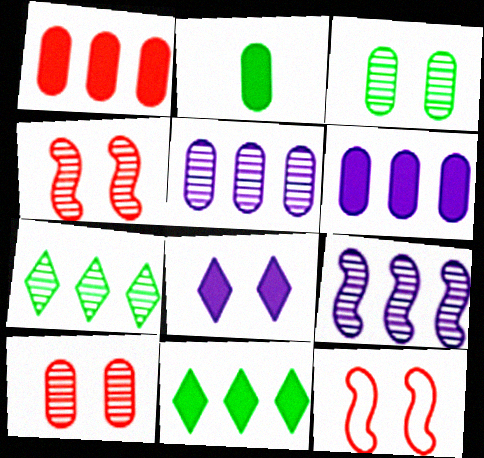[[3, 8, 12]]